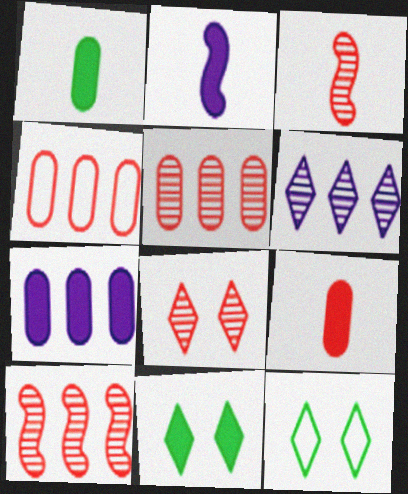[[2, 5, 12], 
[3, 5, 8], 
[3, 7, 12]]